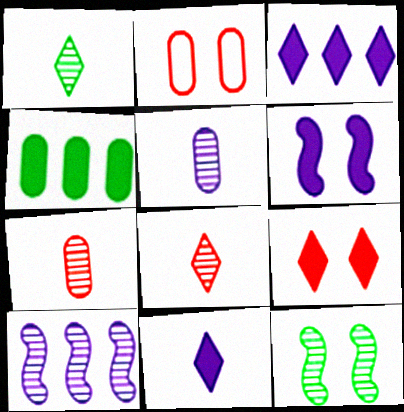[[2, 4, 5]]